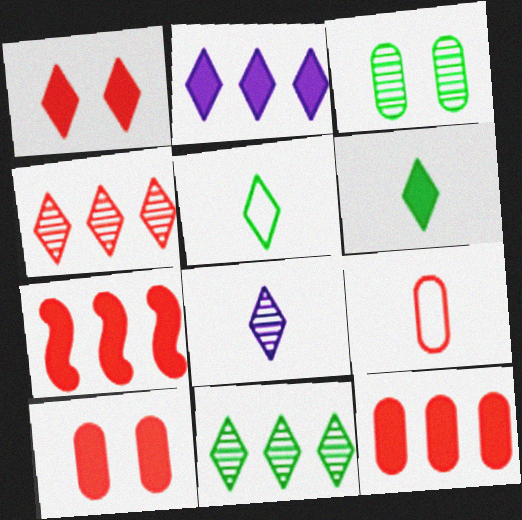[[1, 2, 6]]